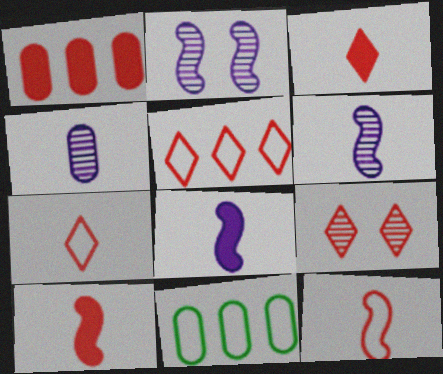[[1, 9, 12], 
[2, 3, 11], 
[3, 5, 9], 
[8, 9, 11]]